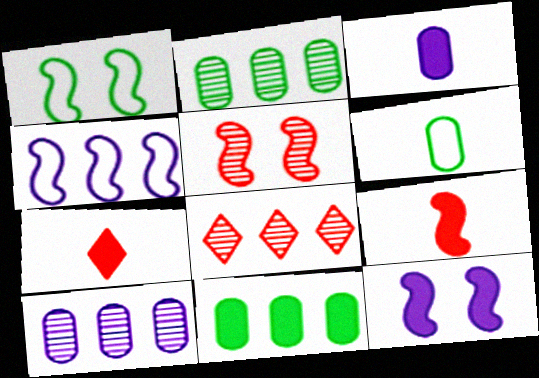[[1, 3, 8], 
[1, 5, 12], 
[1, 7, 10], 
[4, 8, 11], 
[6, 8, 12], 
[7, 11, 12]]